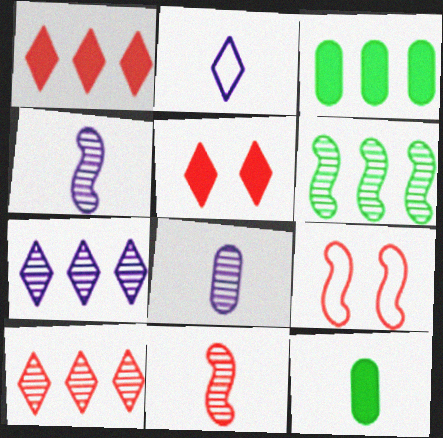[[2, 11, 12], 
[7, 9, 12]]